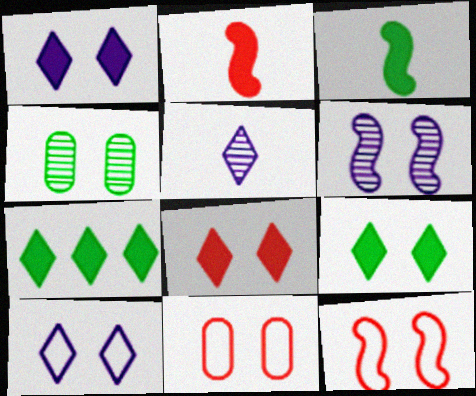[[1, 4, 12], 
[1, 8, 9], 
[6, 9, 11]]